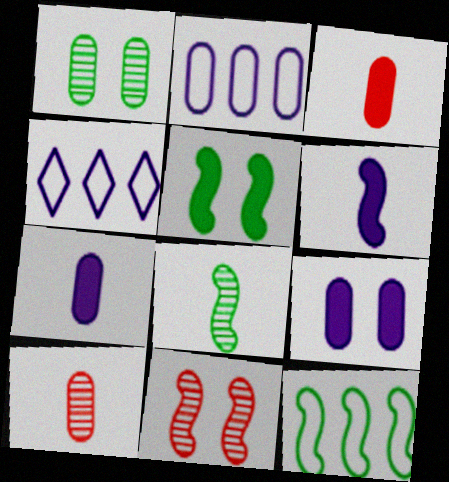[[1, 2, 3], 
[4, 5, 10], 
[5, 8, 12], 
[6, 11, 12]]